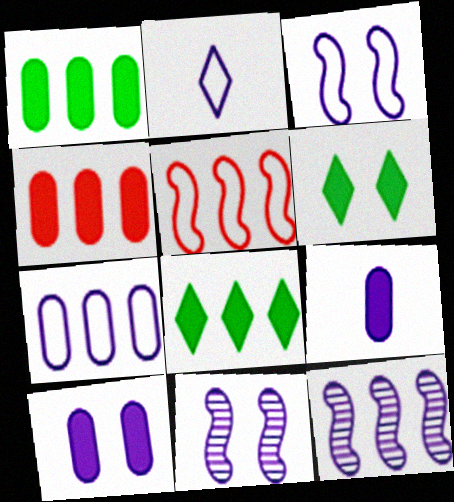[[2, 3, 7], 
[2, 10, 12]]